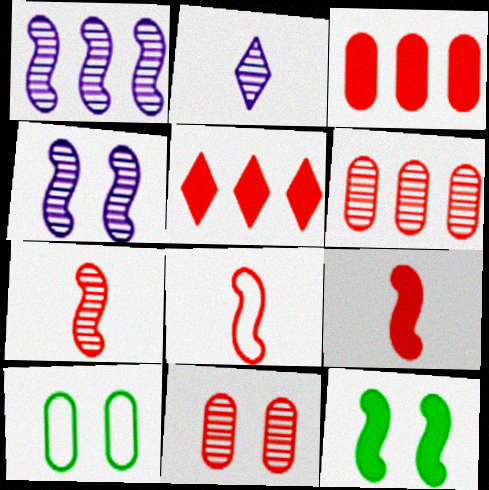[[1, 8, 12], 
[5, 8, 11], 
[7, 8, 9]]